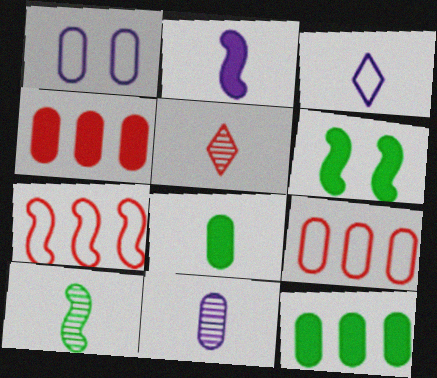[[2, 3, 11], 
[5, 10, 11]]